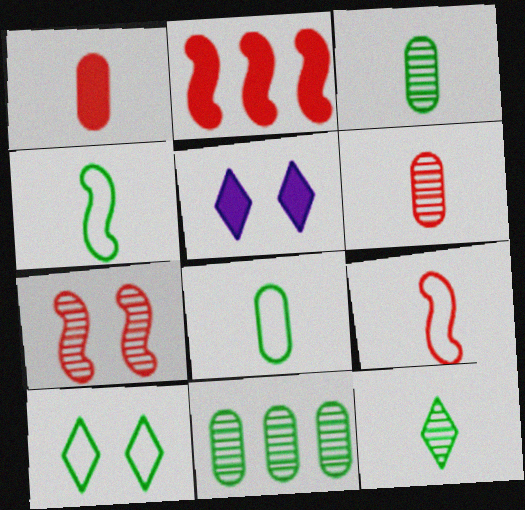[[2, 7, 9], 
[5, 9, 11]]